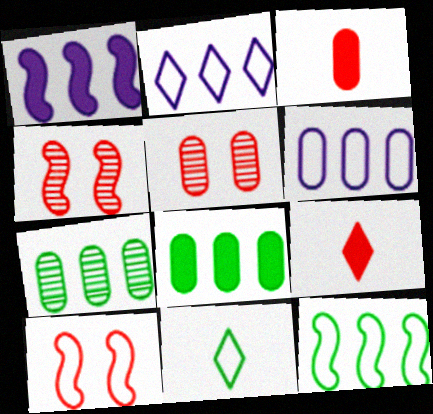[[1, 5, 11], 
[6, 10, 11]]